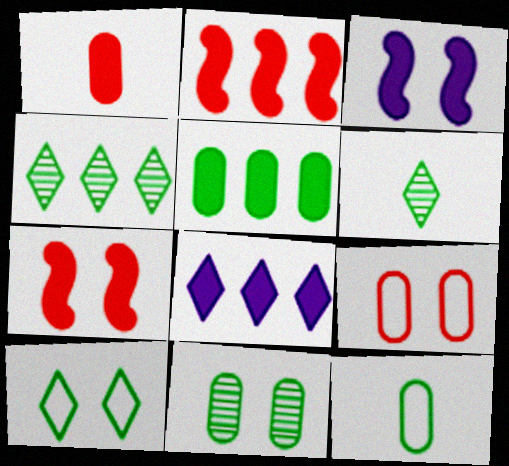[[2, 5, 8], 
[5, 11, 12]]